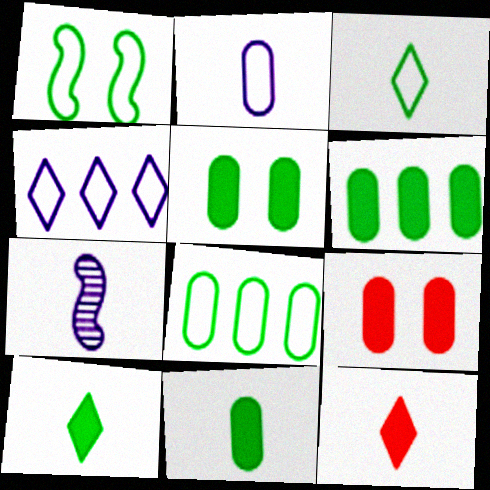[[1, 3, 8], 
[5, 6, 11]]